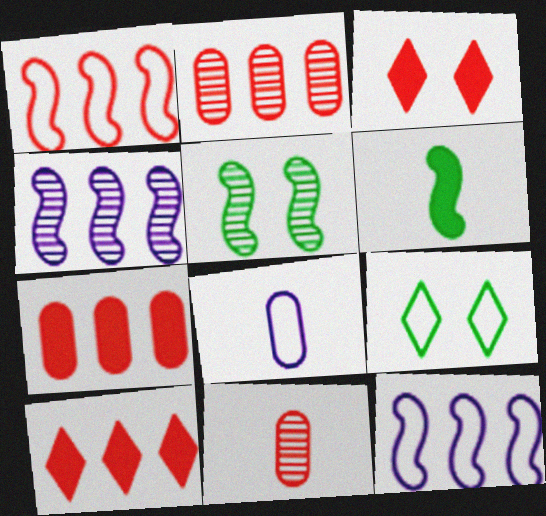[[1, 2, 10], 
[1, 3, 11], 
[1, 8, 9], 
[5, 8, 10]]